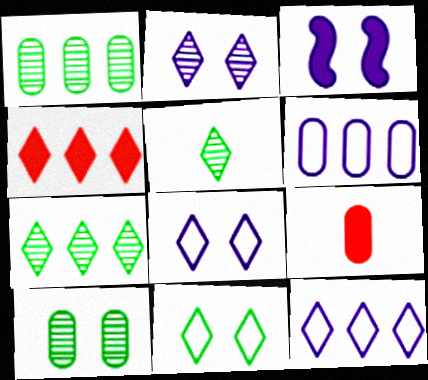[[4, 5, 8], 
[4, 7, 12], 
[6, 9, 10]]